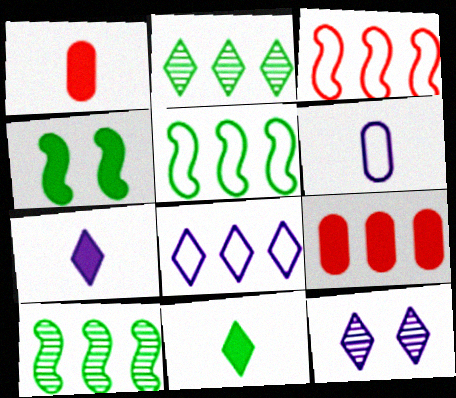[[1, 5, 12], 
[4, 7, 9], 
[7, 8, 12], 
[8, 9, 10]]